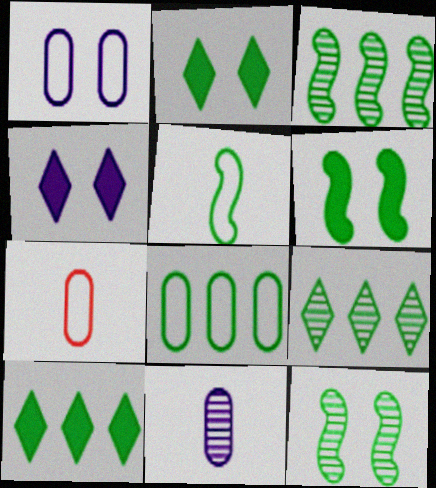[[1, 7, 8], 
[3, 4, 7], 
[3, 5, 6], 
[3, 8, 10]]